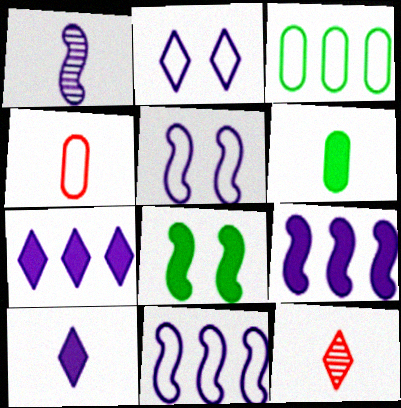[[1, 5, 9]]